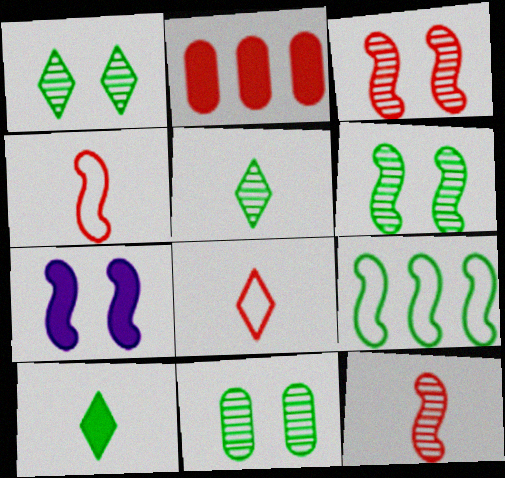[[1, 6, 11], 
[2, 3, 8], 
[2, 7, 10], 
[7, 9, 12], 
[9, 10, 11]]